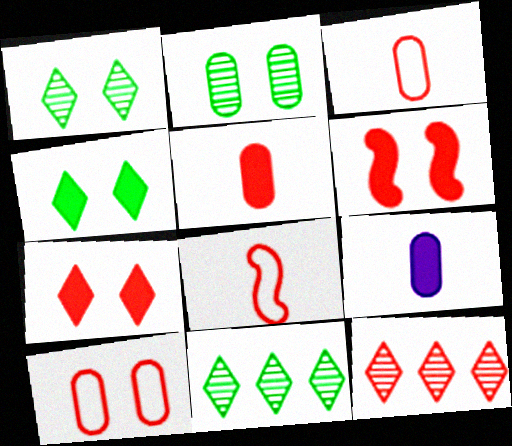[[3, 6, 12]]